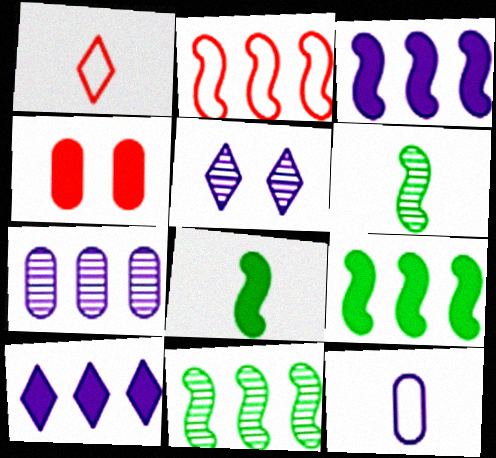[[2, 3, 11], 
[3, 5, 12], 
[4, 8, 10]]